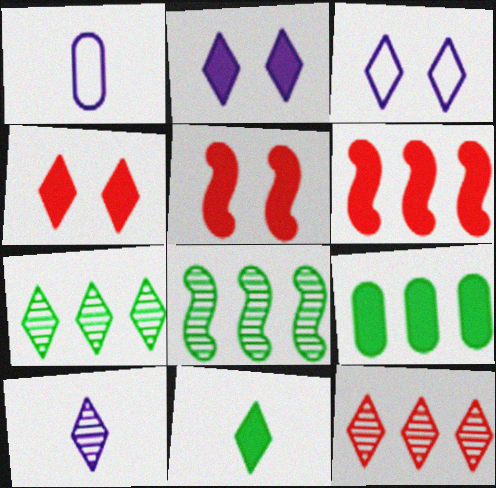[[1, 4, 8], 
[1, 5, 7], 
[3, 11, 12]]